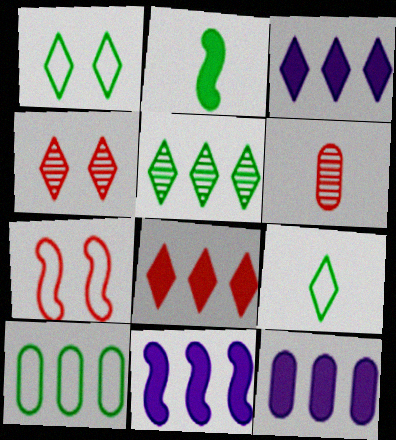[[1, 6, 11], 
[3, 4, 9], 
[3, 11, 12], 
[6, 7, 8]]